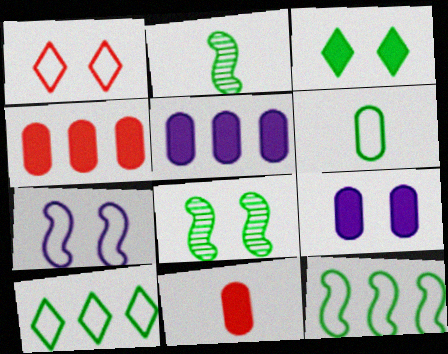[[1, 2, 5], 
[1, 8, 9]]